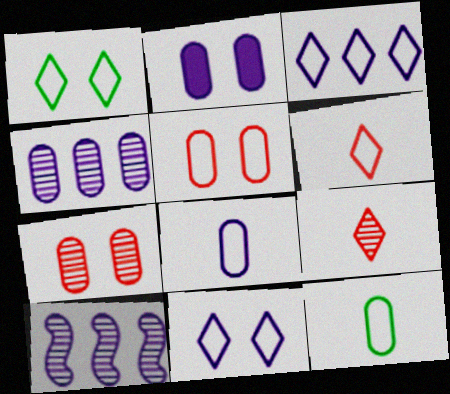[[1, 3, 6], 
[2, 4, 8]]